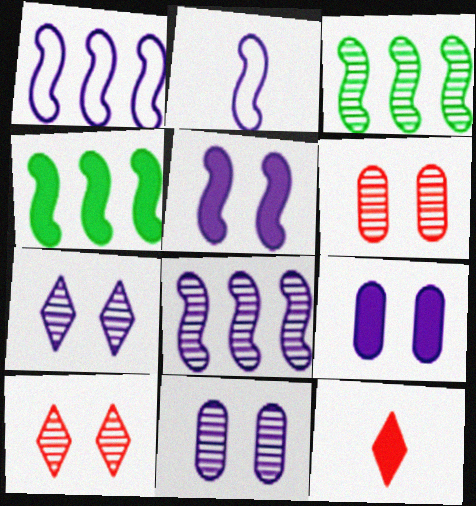[[2, 5, 8], 
[4, 9, 12]]